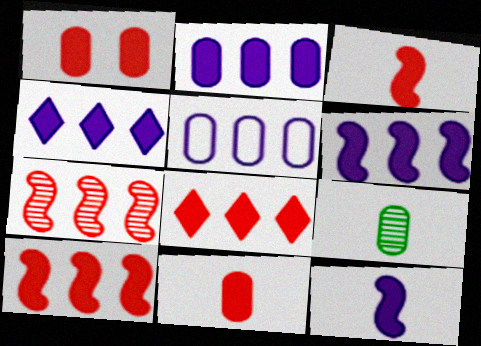[[1, 3, 8], 
[1, 5, 9], 
[2, 4, 6]]